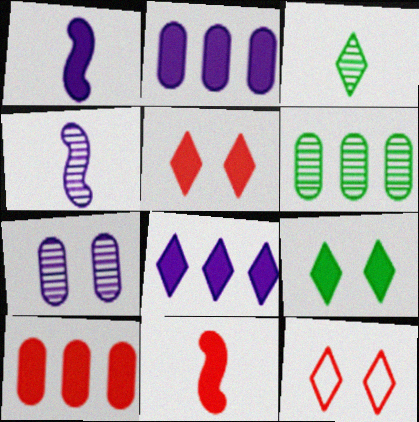[[1, 6, 12], 
[1, 9, 10], 
[2, 9, 11], 
[3, 8, 12], 
[5, 10, 11]]